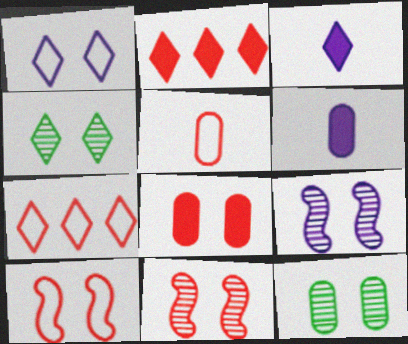[[2, 5, 11], 
[3, 4, 7], 
[5, 7, 10]]